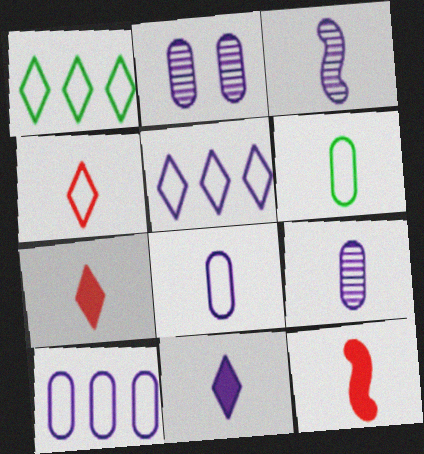[[1, 2, 12], 
[3, 6, 7], 
[3, 8, 11]]